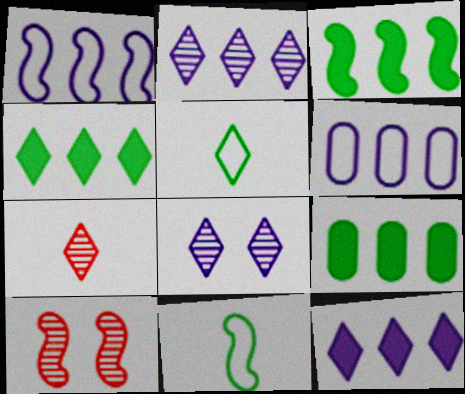[[3, 4, 9]]